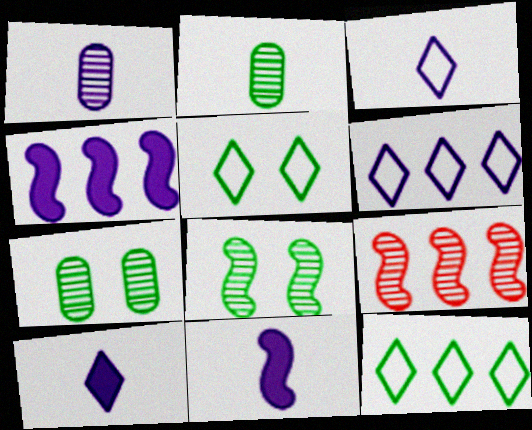[[1, 3, 11]]